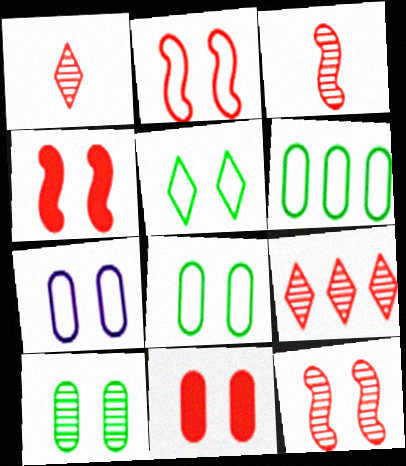[[2, 4, 12], 
[2, 5, 7], 
[7, 10, 11]]